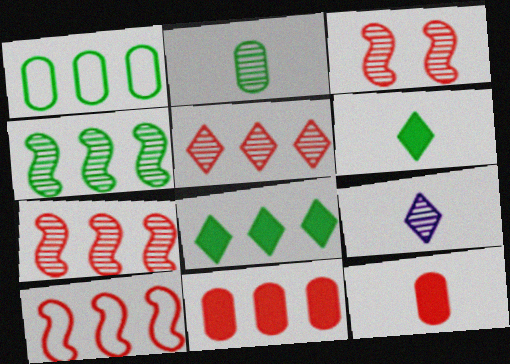[[1, 4, 8], 
[5, 10, 11]]